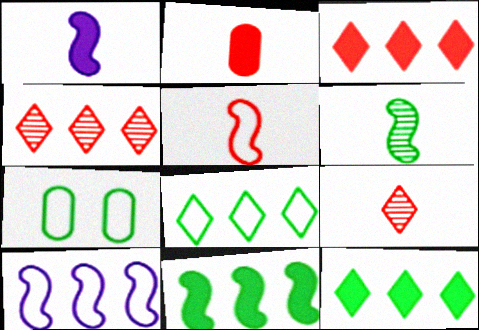[[1, 4, 7], 
[1, 5, 6], 
[2, 5, 9], 
[6, 7, 12]]